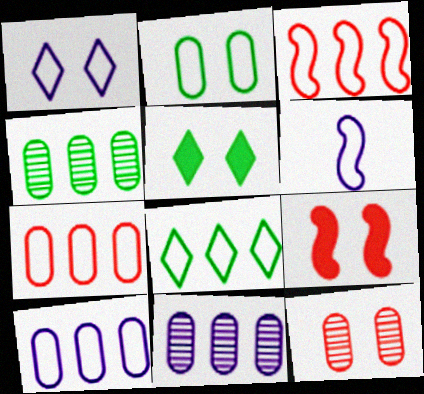[[1, 6, 10], 
[3, 8, 10]]